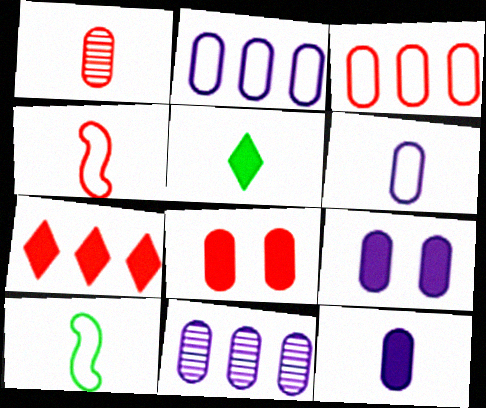[[1, 3, 8], 
[6, 9, 11]]